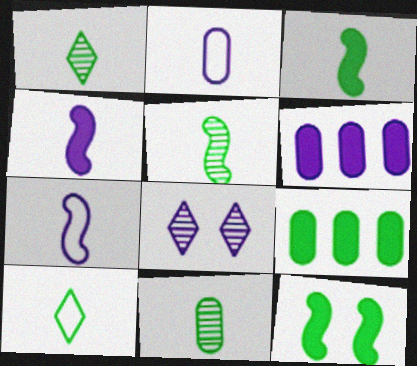[[1, 5, 11], 
[3, 10, 11], 
[6, 7, 8]]